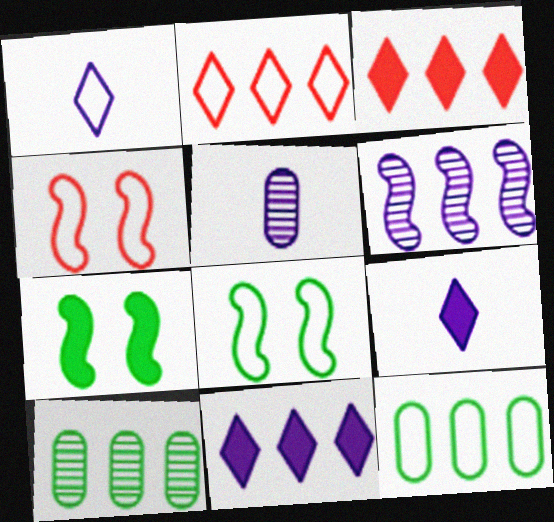[[1, 4, 12], 
[2, 5, 7], 
[3, 5, 8], 
[3, 6, 12], 
[4, 9, 10]]